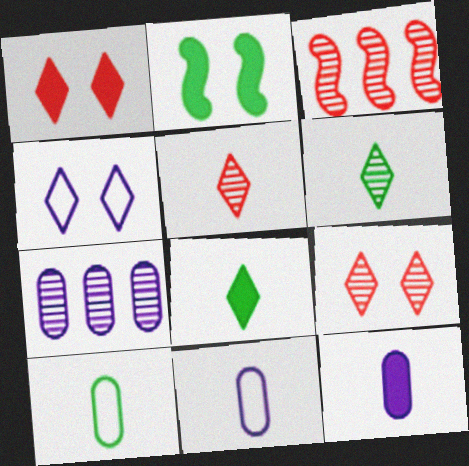[]